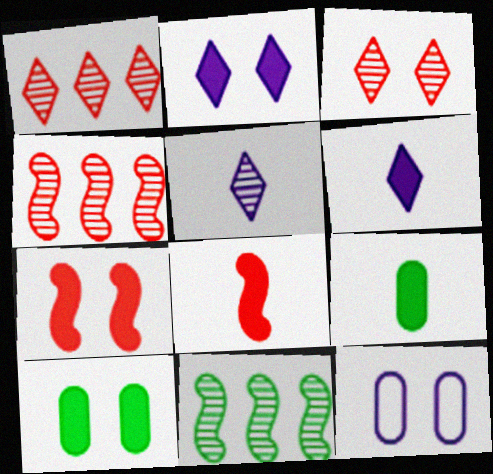[[2, 7, 10], 
[6, 8, 9]]